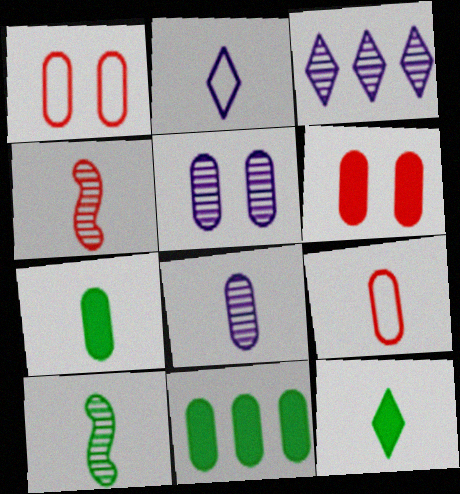[[1, 8, 11], 
[2, 4, 7], 
[5, 9, 11], 
[7, 8, 9]]